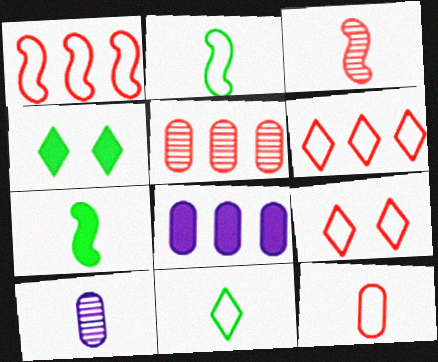[[1, 4, 10], 
[1, 9, 12]]